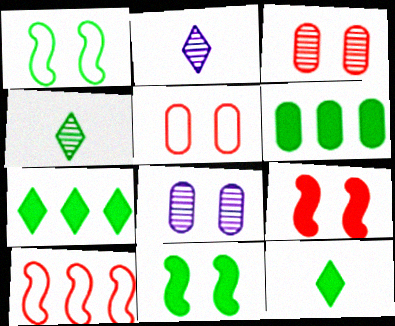[[1, 4, 6], 
[6, 11, 12], 
[8, 10, 12]]